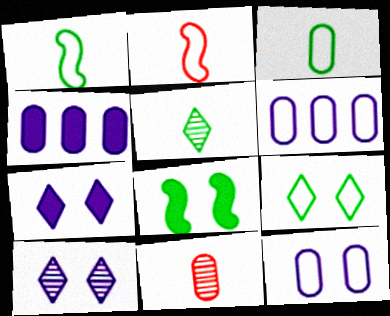[[2, 6, 9]]